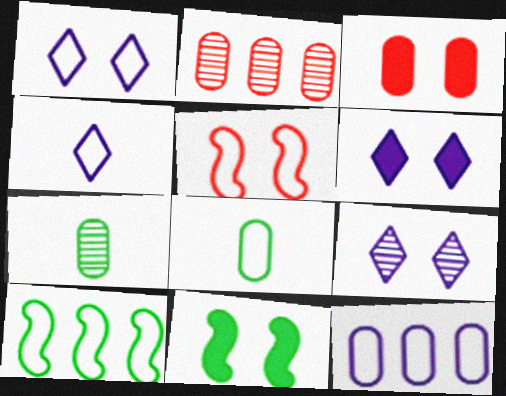[[1, 6, 9], 
[2, 4, 11], 
[3, 6, 11], 
[3, 7, 12]]